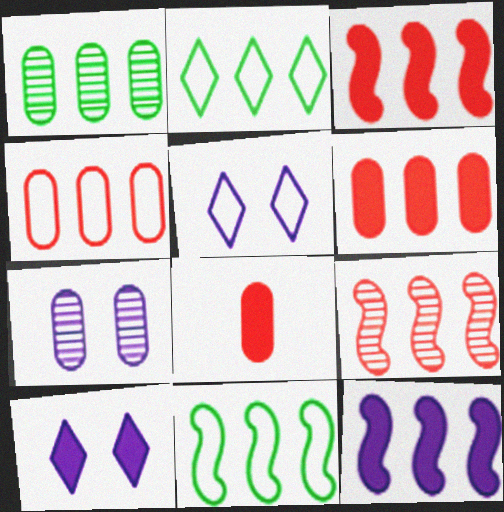[[9, 11, 12]]